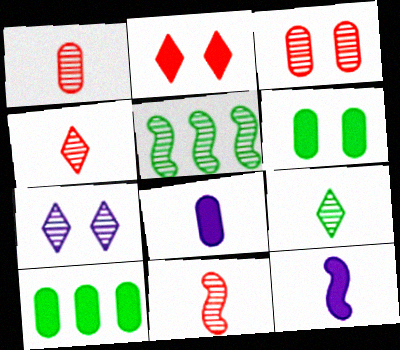[[1, 4, 11], 
[1, 5, 7], 
[2, 10, 12]]